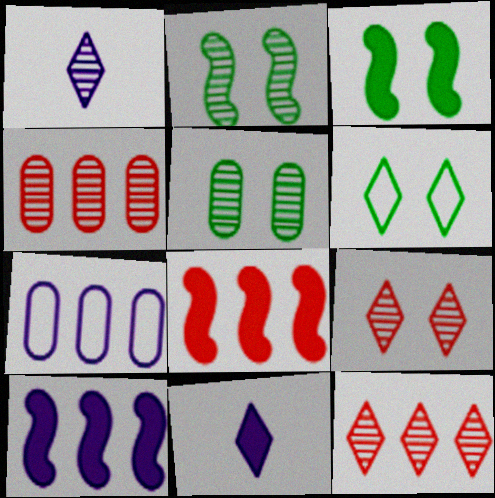[[1, 2, 4], 
[3, 5, 6], 
[6, 11, 12]]